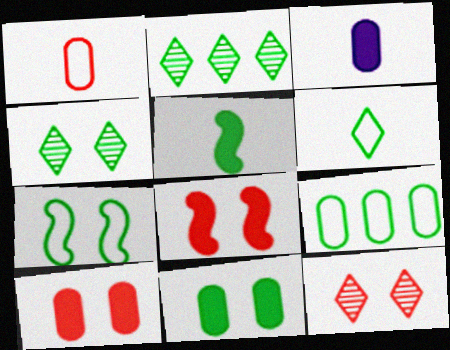[[4, 5, 9], 
[4, 7, 11], 
[6, 7, 9]]